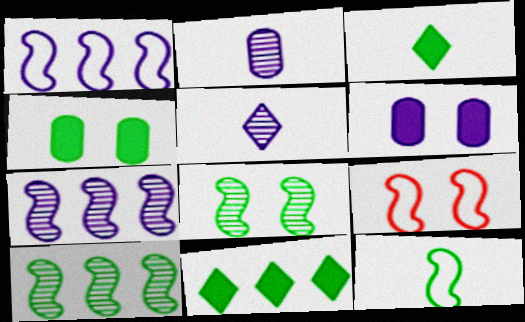[[1, 5, 6], 
[1, 9, 12], 
[2, 9, 11]]